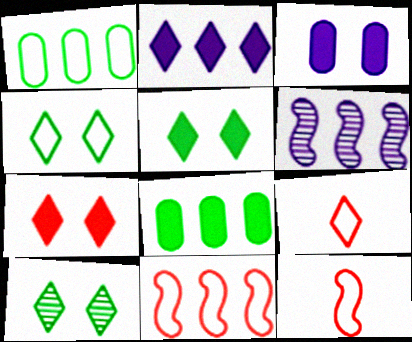[[2, 9, 10], 
[4, 5, 10]]